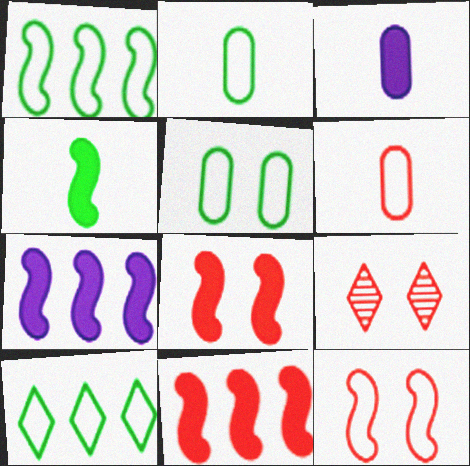[[1, 3, 9], 
[2, 7, 9], 
[4, 7, 8], 
[6, 9, 11]]